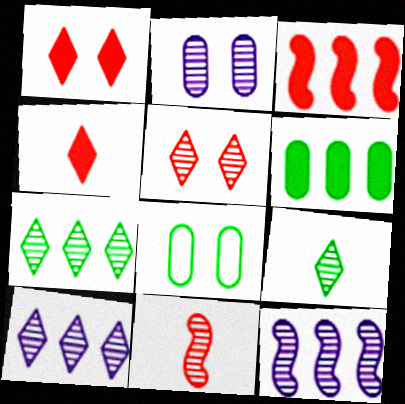[[2, 7, 11], 
[4, 8, 12], 
[5, 9, 10]]